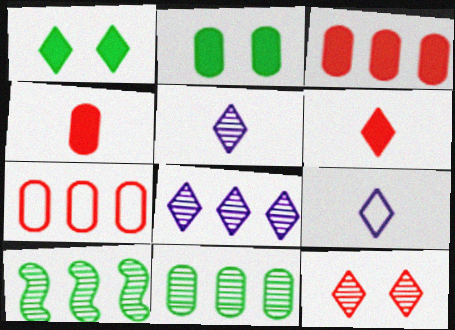[]